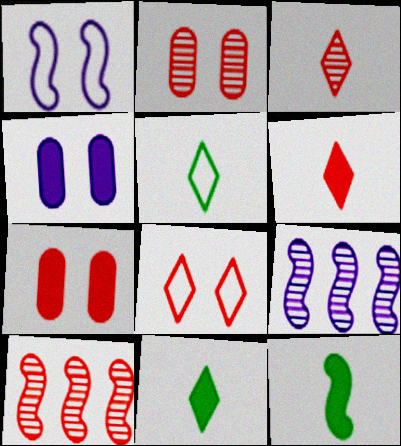[[1, 10, 12], 
[2, 3, 10], 
[4, 5, 10], 
[5, 7, 9]]